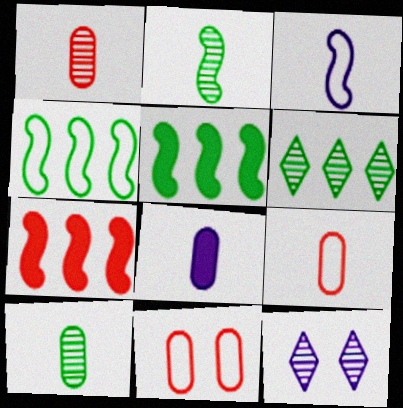[[5, 9, 12], 
[8, 9, 10]]